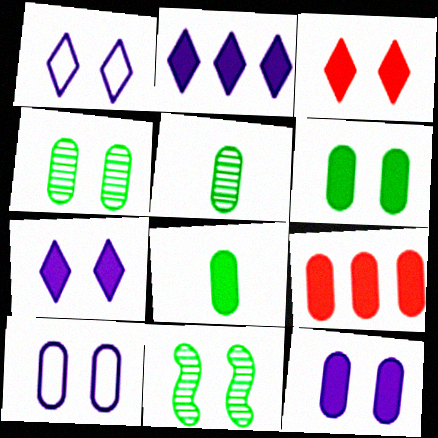[[3, 10, 11], 
[5, 9, 10], 
[8, 9, 12]]